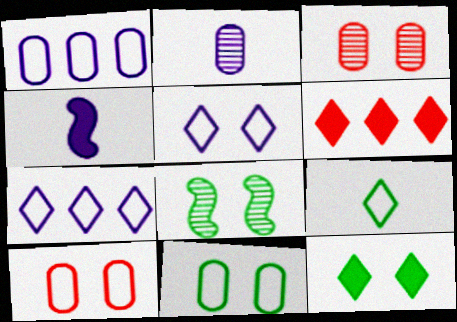[[8, 11, 12]]